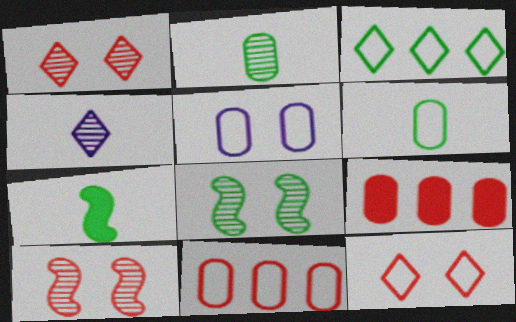[[2, 5, 9], 
[5, 6, 11]]